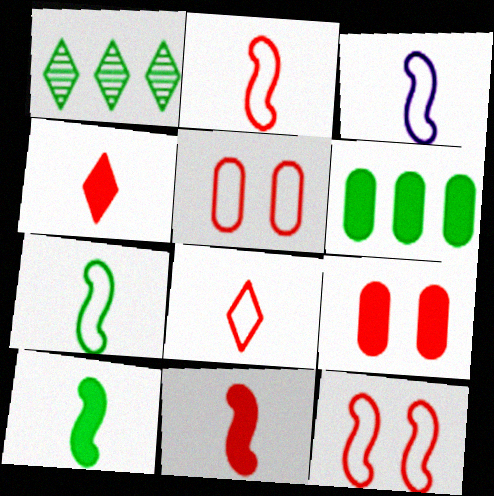[[1, 3, 9], 
[2, 3, 7]]